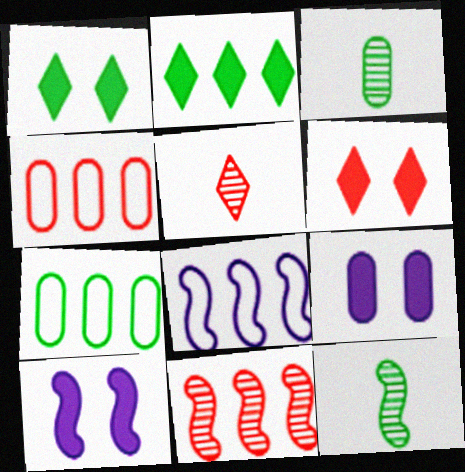[[1, 7, 12], 
[3, 4, 9], 
[3, 6, 8], 
[5, 7, 10]]